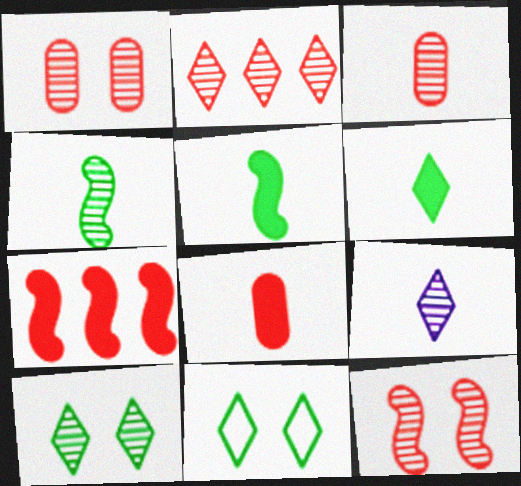[[2, 3, 12], 
[2, 9, 10], 
[3, 4, 9]]